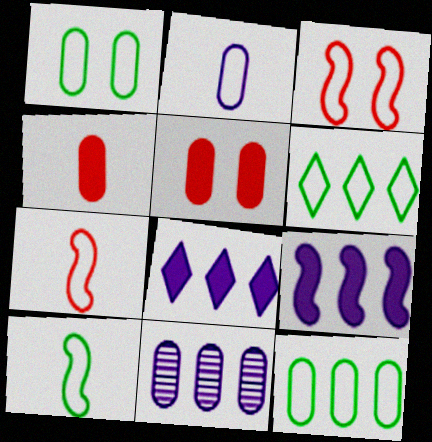[[1, 4, 11], 
[1, 6, 10], 
[2, 3, 6]]